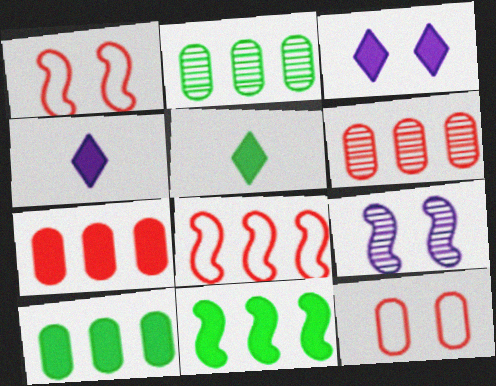[[1, 2, 4]]